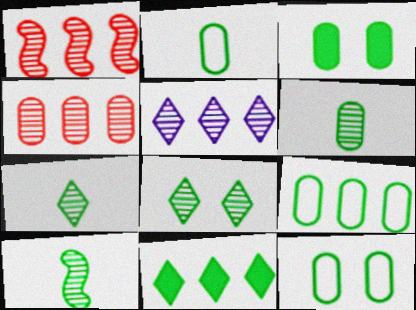[[2, 9, 12], 
[3, 6, 9], 
[6, 7, 10], 
[10, 11, 12]]